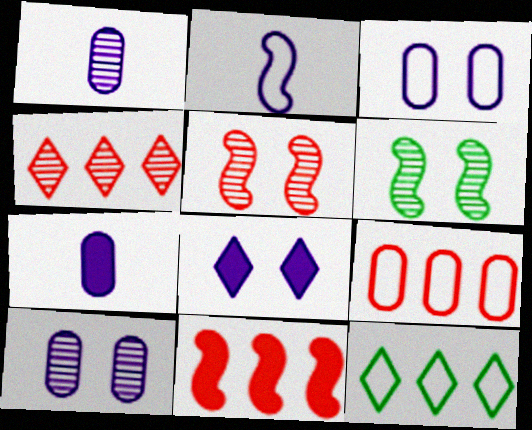[[1, 4, 6], 
[2, 6, 11], 
[4, 9, 11], 
[5, 7, 12]]